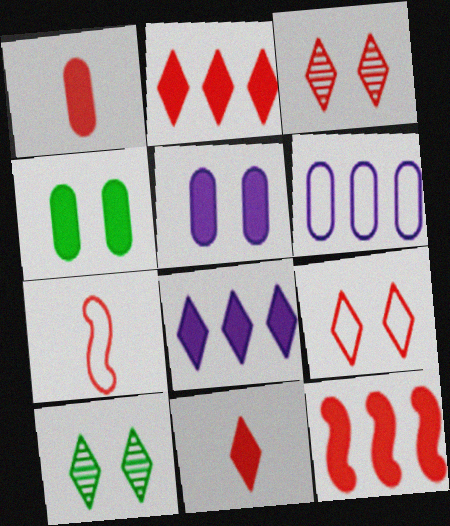[]